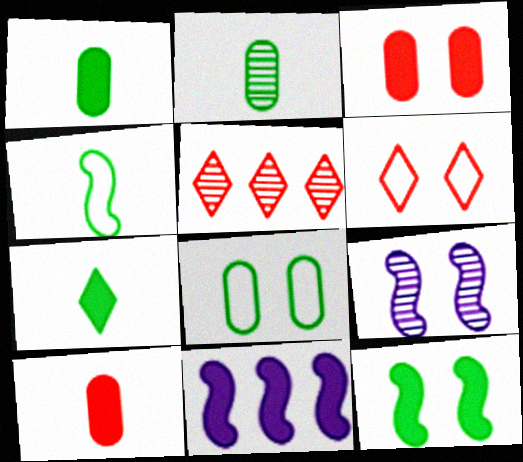[[2, 4, 7], 
[2, 5, 9], 
[2, 6, 11], 
[3, 7, 11]]